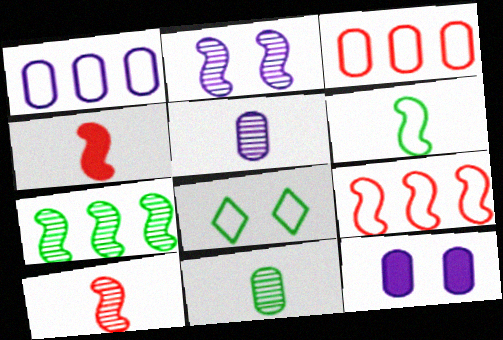[[1, 5, 12], 
[2, 7, 10], 
[3, 11, 12]]